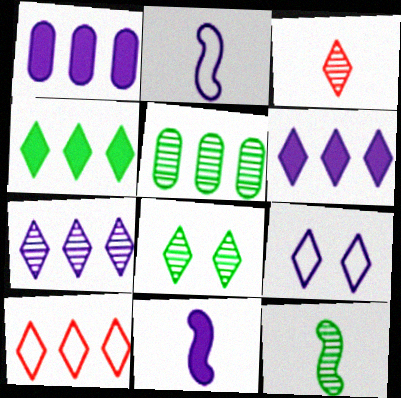[[3, 4, 9], 
[3, 7, 8], 
[4, 7, 10], 
[5, 8, 12]]